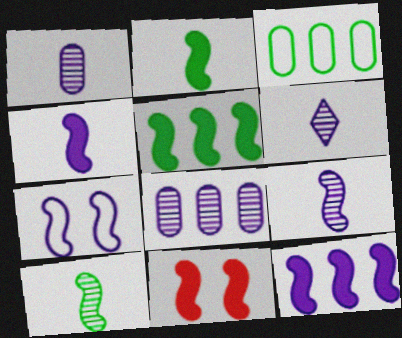[[1, 6, 9], 
[2, 11, 12], 
[3, 6, 11], 
[4, 5, 11], 
[7, 9, 12]]